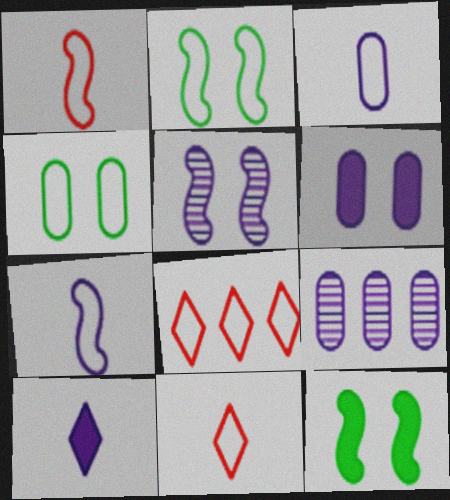[[2, 3, 8], 
[3, 6, 9], 
[4, 7, 8], 
[9, 11, 12]]